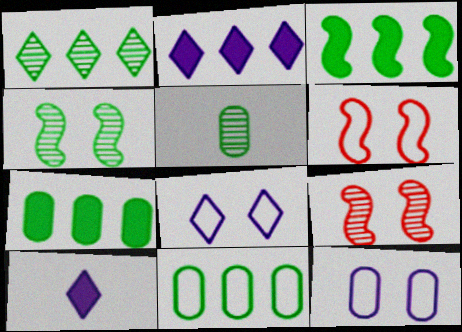[[1, 3, 11], 
[1, 4, 5], 
[2, 5, 6], 
[9, 10, 11]]